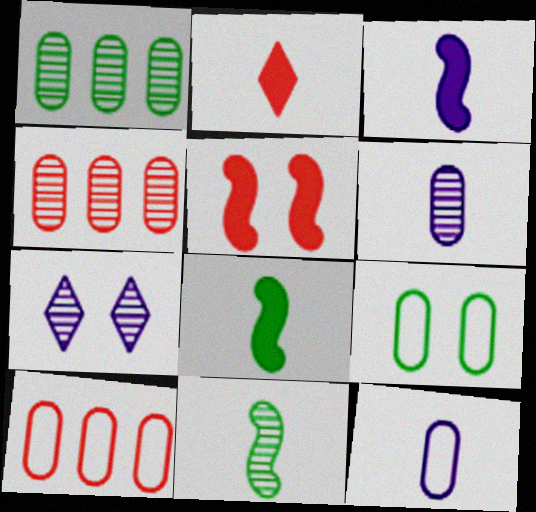[[2, 11, 12], 
[4, 7, 11], 
[5, 7, 9], 
[7, 8, 10], 
[9, 10, 12]]